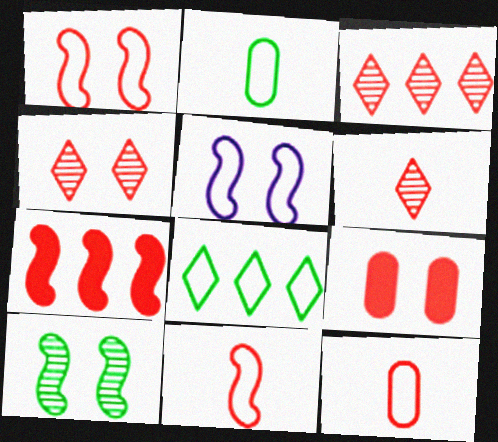[[1, 4, 9], 
[3, 4, 6], 
[3, 9, 11], 
[4, 7, 12], 
[5, 8, 12]]